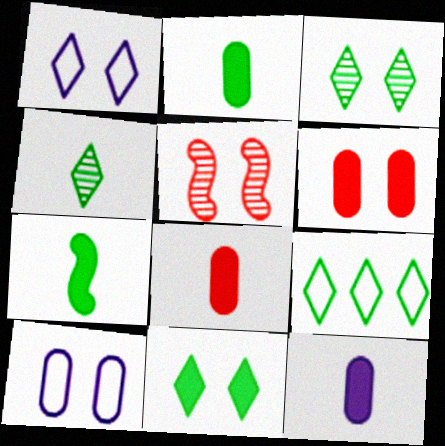[[2, 8, 12], 
[4, 9, 11], 
[5, 9, 12], 
[5, 10, 11]]